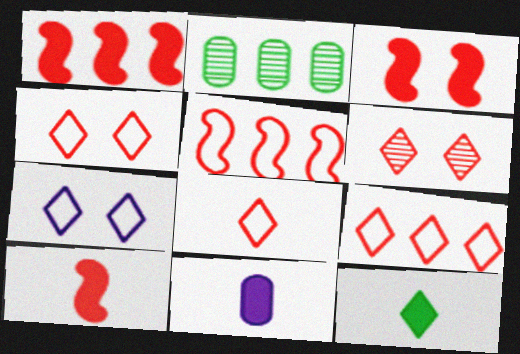[[1, 3, 10], 
[2, 7, 10], 
[4, 8, 9], 
[10, 11, 12]]